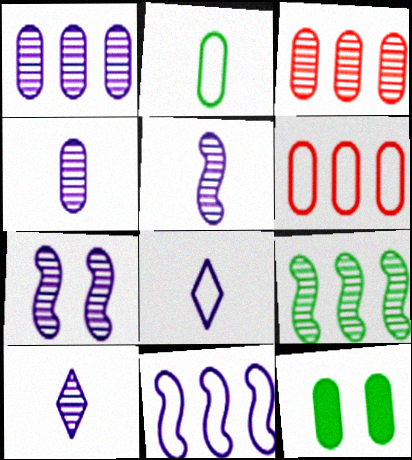[[1, 7, 10], 
[4, 5, 10], 
[4, 6, 12]]